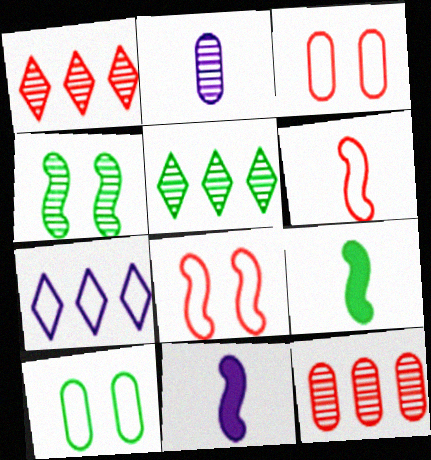[[1, 2, 4], 
[1, 10, 11], 
[3, 5, 11], 
[5, 9, 10], 
[6, 7, 10]]